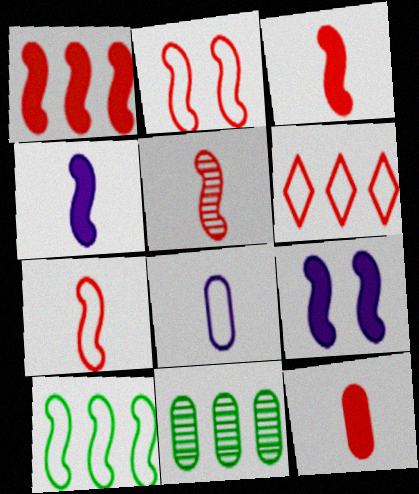[[1, 2, 5], 
[3, 5, 7], 
[5, 9, 10]]